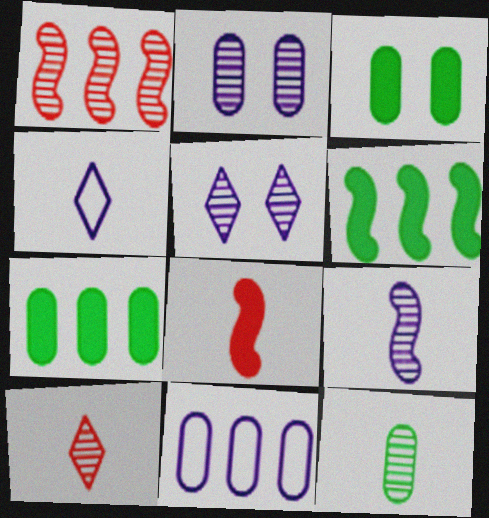[[1, 3, 4], 
[1, 5, 12], 
[4, 8, 12], 
[9, 10, 12]]